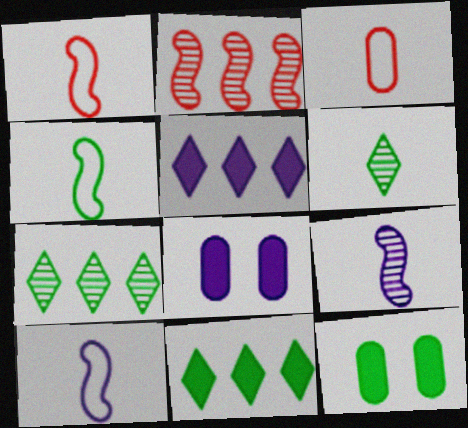[[1, 4, 10], 
[1, 7, 8], 
[4, 7, 12]]